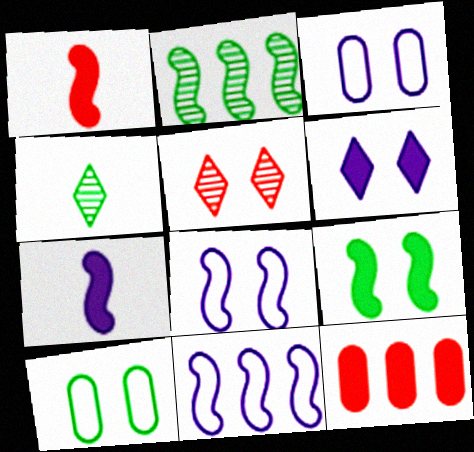[[1, 2, 8], 
[3, 5, 9], 
[4, 8, 12]]